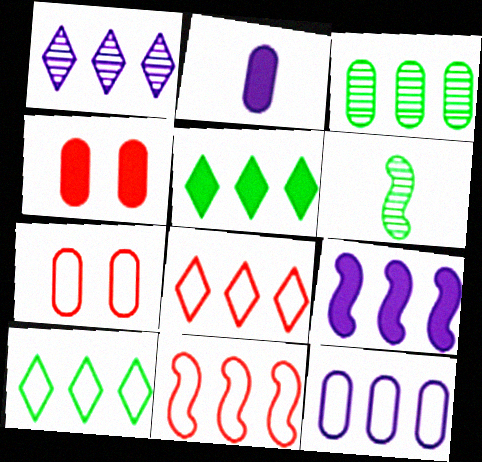[[1, 5, 8], 
[1, 9, 12], 
[2, 3, 7], 
[3, 8, 9], 
[10, 11, 12]]